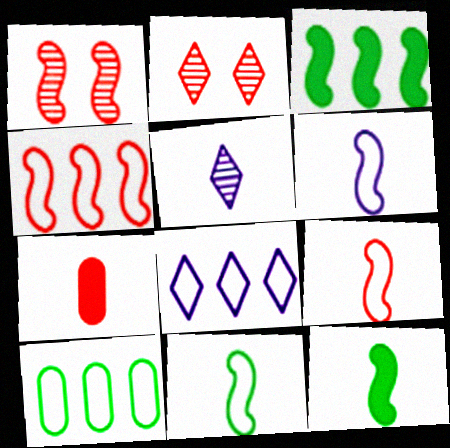[[1, 3, 6], 
[2, 4, 7], 
[4, 8, 10], 
[5, 7, 11], 
[6, 9, 11]]